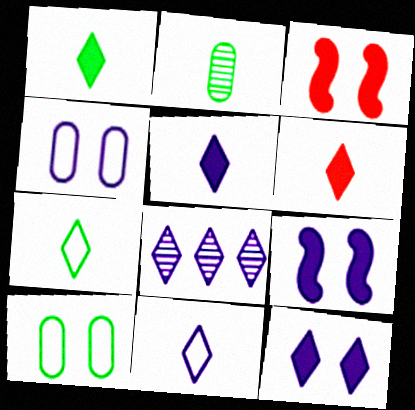[[1, 5, 6], 
[8, 11, 12]]